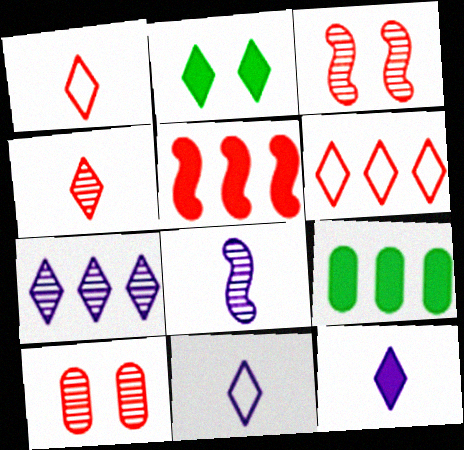[[1, 2, 7], 
[1, 5, 10], 
[3, 9, 11]]